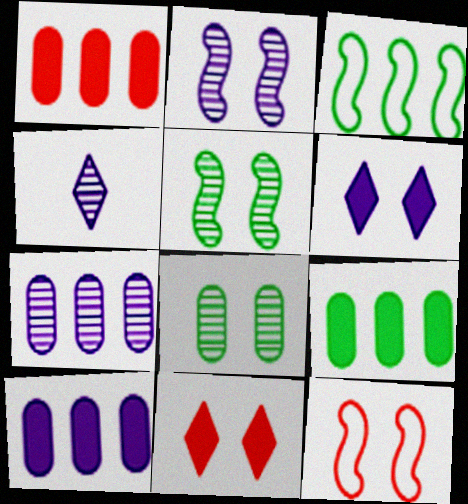[[1, 9, 10], 
[2, 4, 7], 
[4, 9, 12], 
[6, 8, 12]]